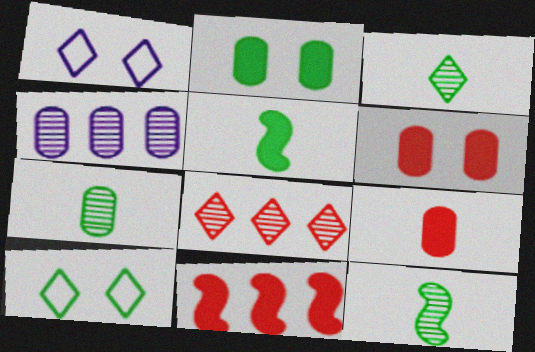[[1, 7, 11], 
[3, 7, 12]]